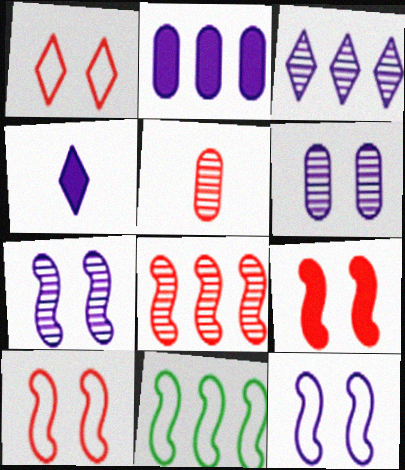[]